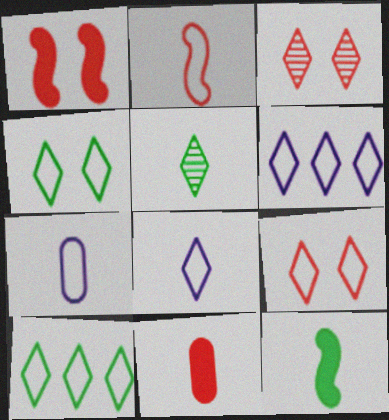[[8, 9, 10]]